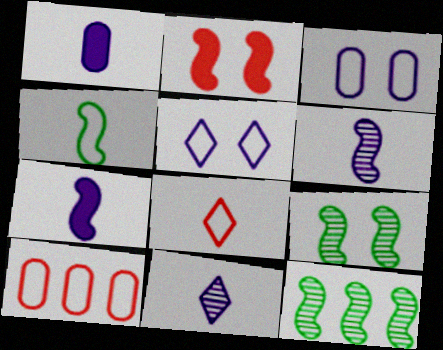[[4, 5, 10]]